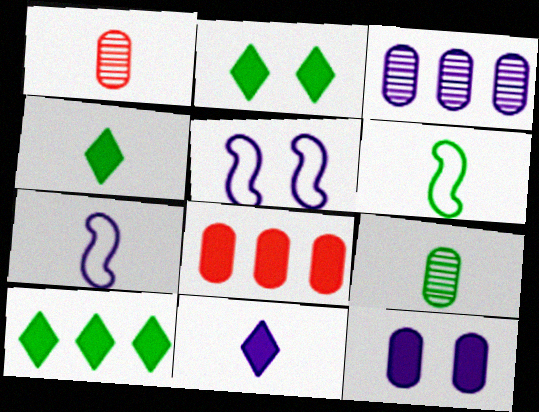[[1, 4, 7], 
[1, 5, 10], 
[1, 6, 11], 
[2, 4, 10], 
[3, 5, 11], 
[4, 6, 9]]